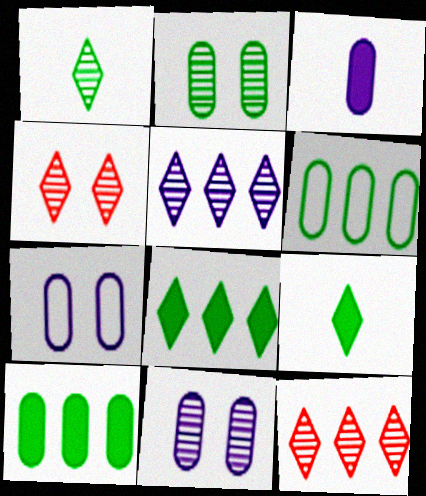[[1, 4, 5]]